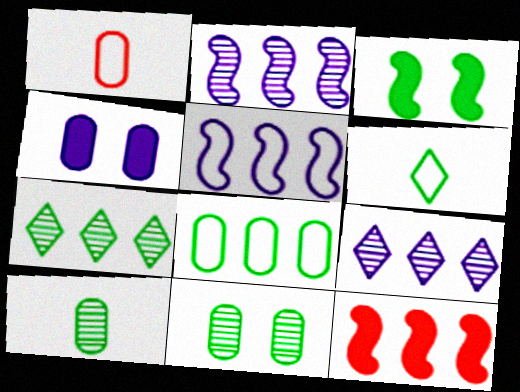[[1, 3, 9], 
[8, 9, 12]]